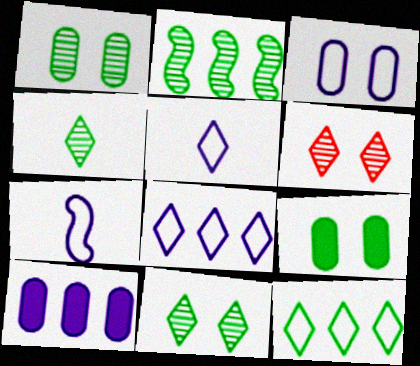[[1, 2, 4], 
[3, 7, 8]]